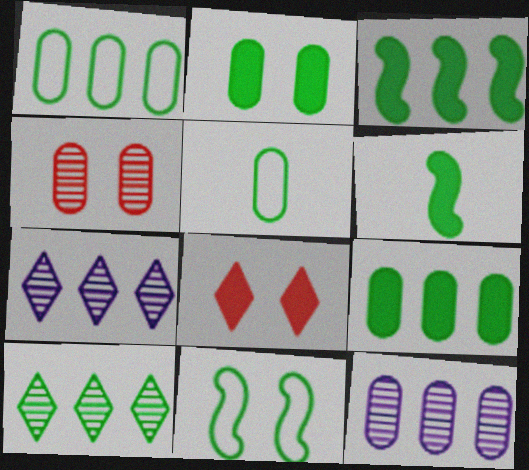[[1, 3, 10]]